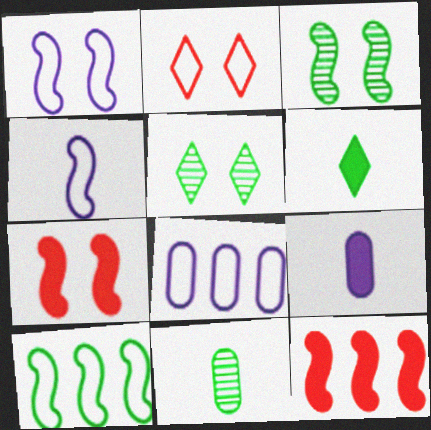[[1, 3, 7], 
[3, 4, 12]]